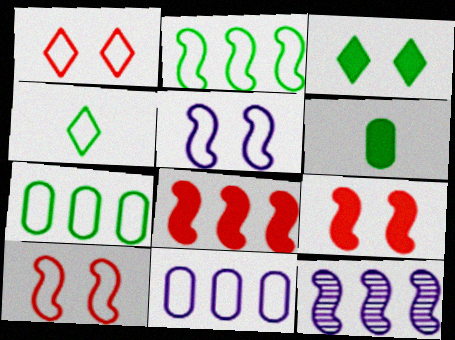[[1, 6, 12], 
[2, 8, 12], 
[4, 10, 11]]